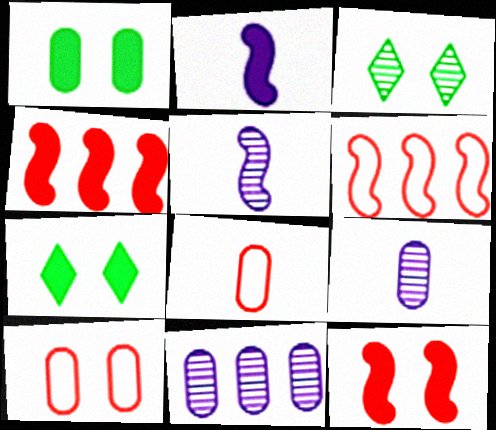[[1, 8, 11], 
[6, 7, 9]]